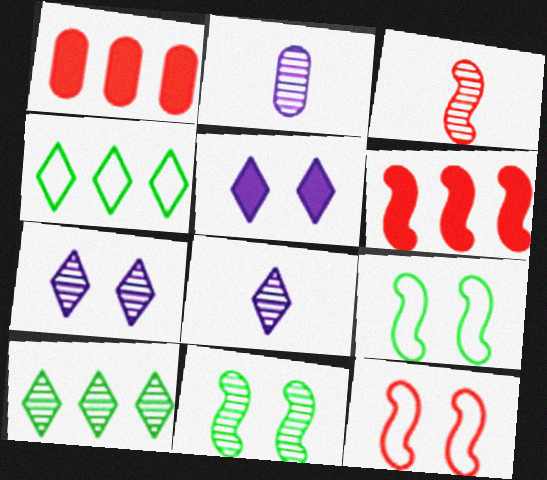[[1, 8, 9], 
[3, 6, 12]]